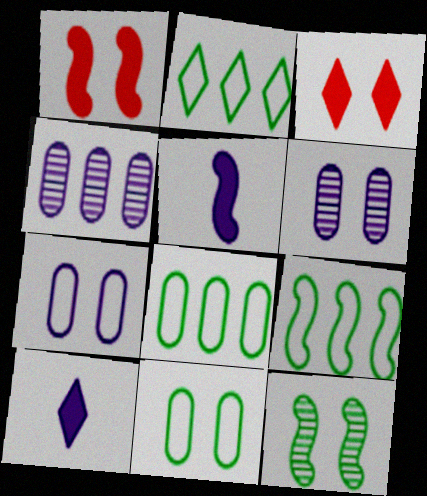[[2, 8, 9], 
[3, 7, 12]]